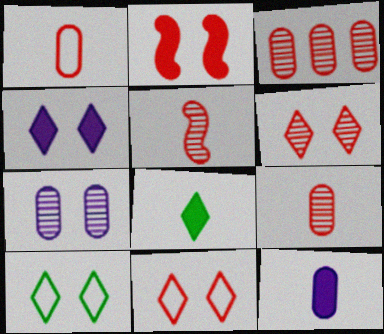[[2, 7, 10], 
[3, 5, 6], 
[4, 6, 10]]